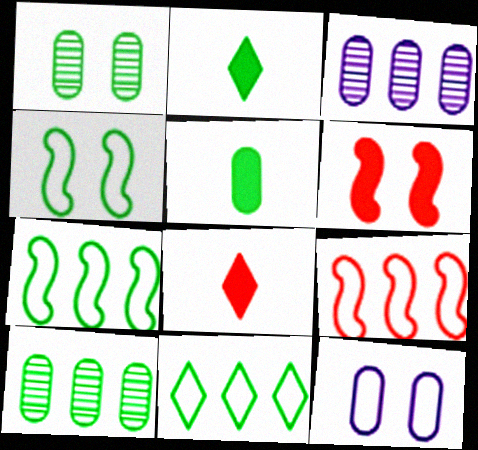[[1, 2, 7], 
[2, 4, 10], 
[3, 4, 8]]